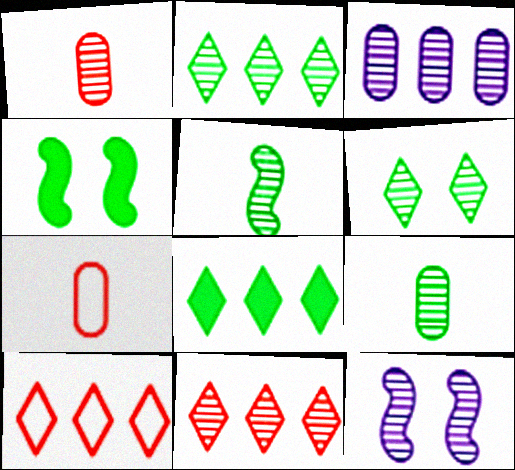[[1, 2, 12], 
[7, 8, 12], 
[9, 11, 12]]